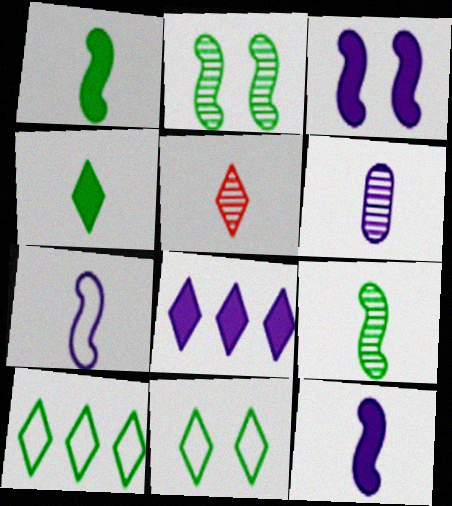[[5, 6, 9], 
[5, 8, 11]]